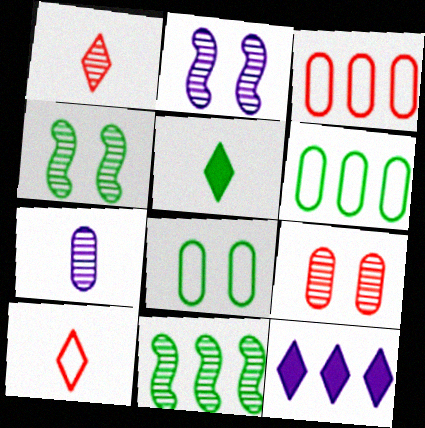[[2, 3, 5], 
[3, 11, 12], 
[4, 5, 6], 
[5, 8, 11]]